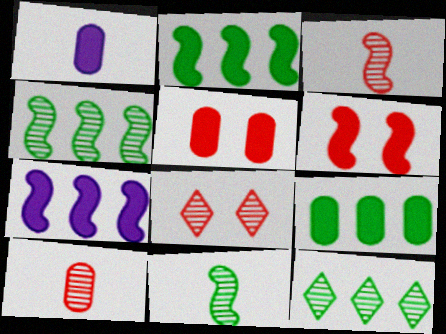[[1, 5, 9]]